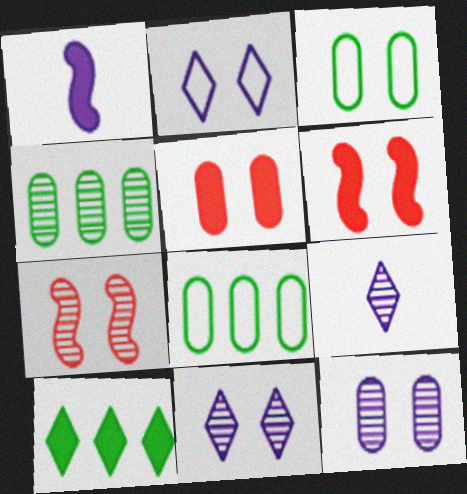[[1, 5, 10], 
[3, 5, 12], 
[3, 6, 11], 
[4, 7, 9], 
[6, 8, 9]]